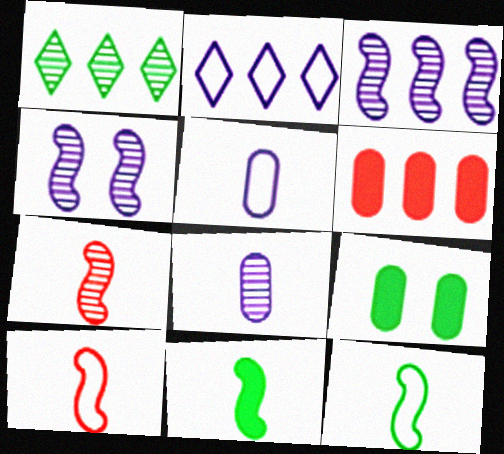[[1, 9, 12], 
[2, 7, 9]]